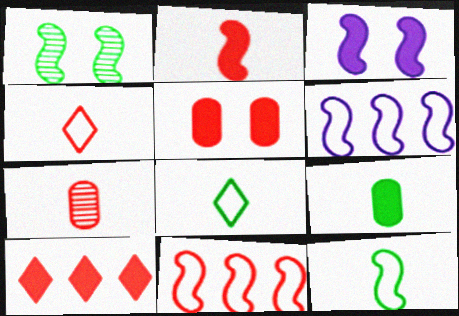[[1, 2, 6], 
[2, 4, 7], 
[2, 5, 10], 
[3, 9, 10]]